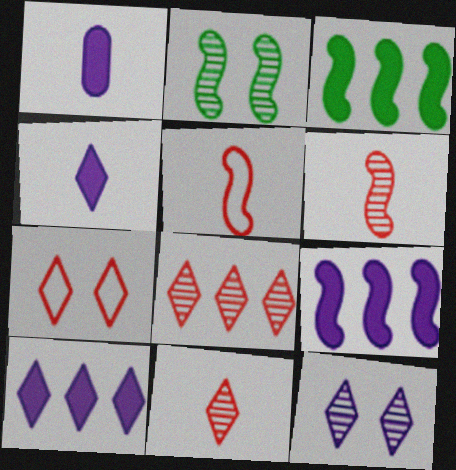[[2, 5, 9]]